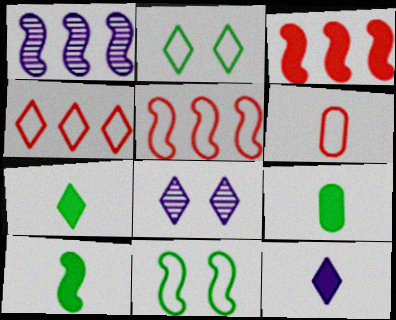[[4, 7, 8], 
[5, 8, 9], 
[7, 9, 10]]